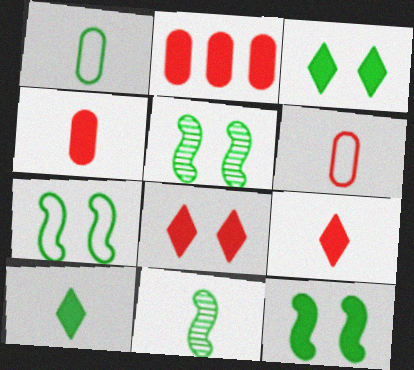[[1, 10, 11], 
[5, 7, 12]]